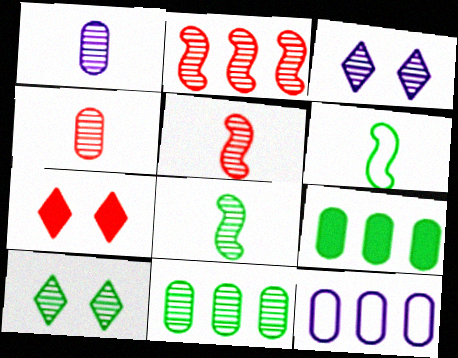[[1, 2, 10], 
[3, 5, 11], 
[6, 9, 10], 
[7, 8, 12], 
[8, 10, 11]]